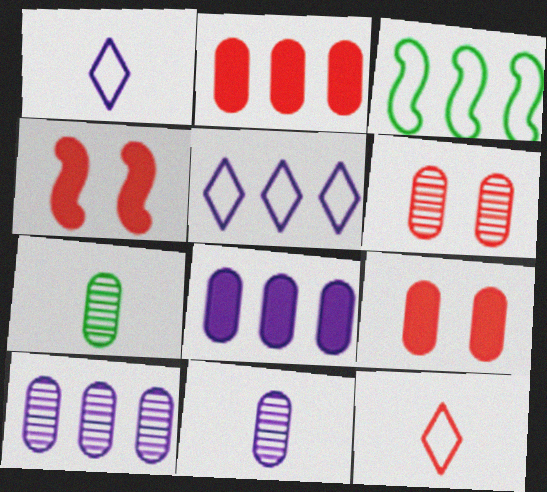[[4, 5, 7], 
[6, 7, 10]]